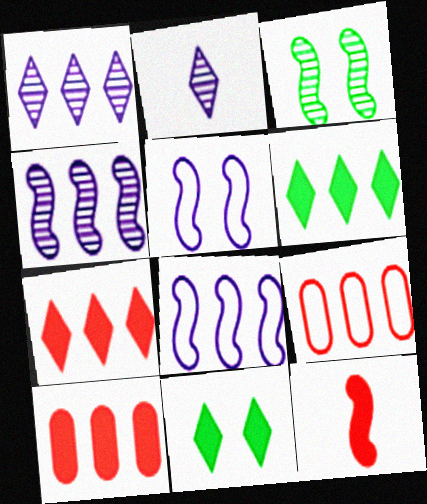[[3, 8, 12], 
[4, 6, 9]]